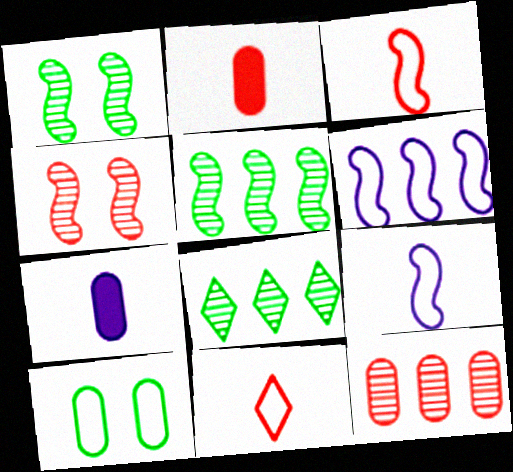[[6, 10, 11], 
[7, 10, 12]]